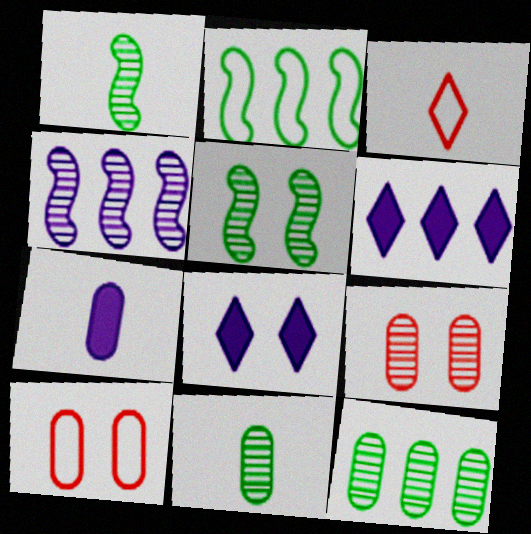[[1, 3, 7], 
[1, 6, 10], 
[5, 8, 10], 
[7, 10, 12]]